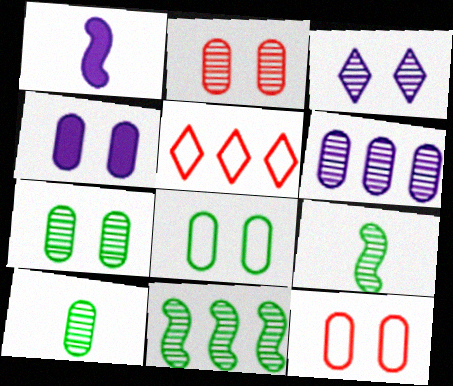[[1, 5, 7], 
[2, 4, 8], 
[2, 6, 10], 
[4, 5, 9], 
[4, 7, 12]]